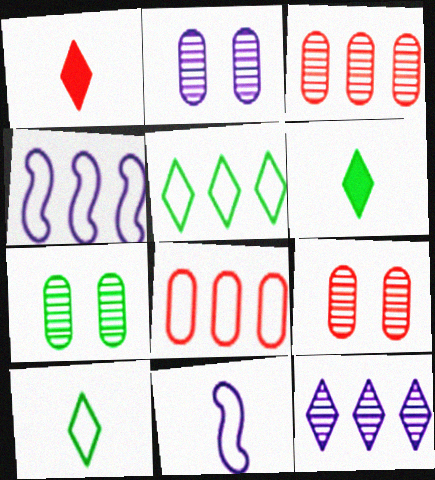[[1, 4, 7], 
[2, 7, 9], 
[4, 5, 8], 
[4, 6, 9]]